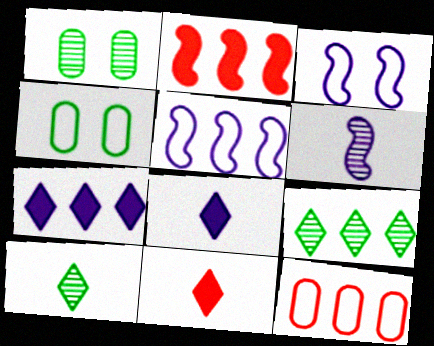[[1, 5, 11]]